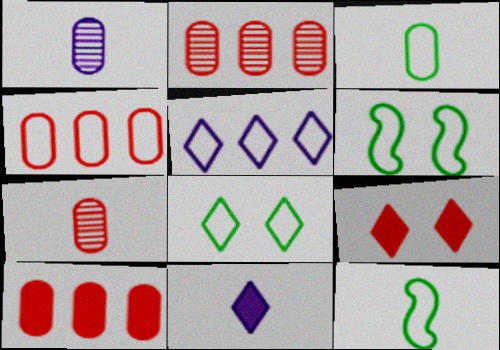[[2, 4, 10], 
[2, 6, 11], 
[7, 11, 12]]